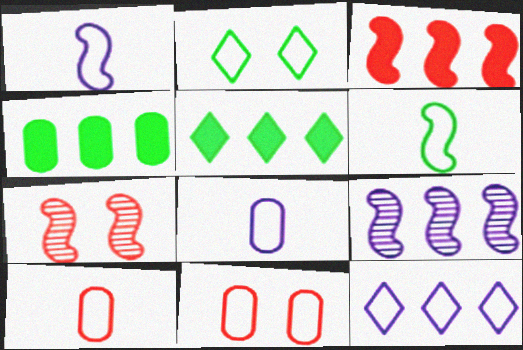[[5, 7, 8], 
[6, 11, 12]]